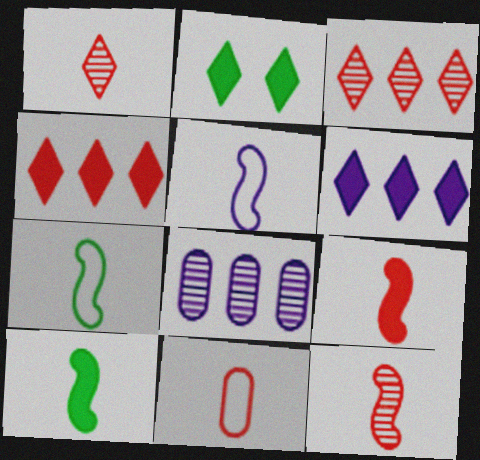[[1, 9, 11], 
[5, 10, 12]]